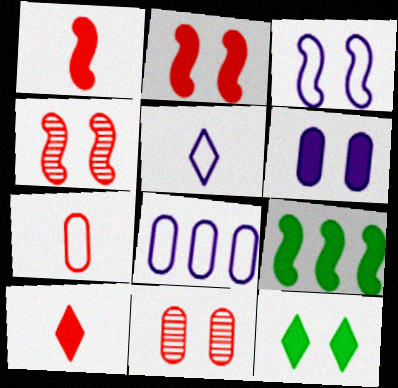[[2, 6, 12], 
[3, 5, 8], 
[3, 11, 12], 
[5, 9, 11], 
[6, 9, 10]]